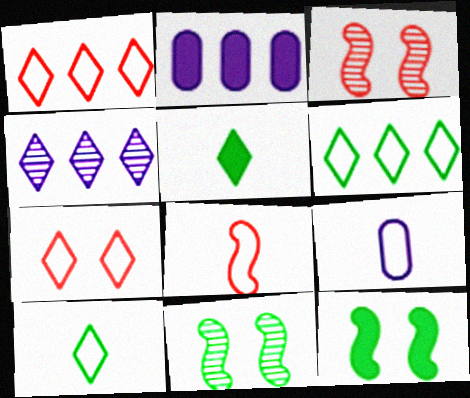[[2, 3, 10], 
[4, 5, 7], 
[8, 9, 10]]